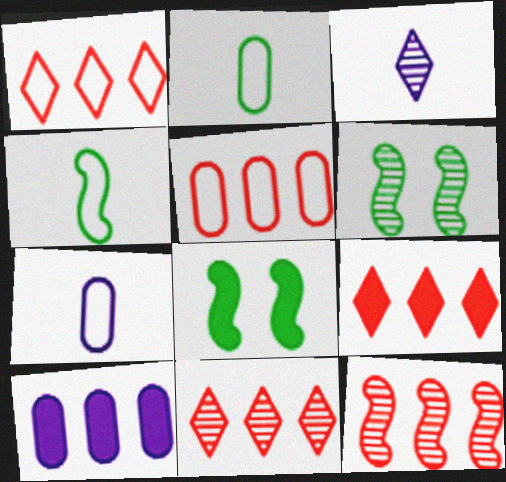[[1, 9, 11], 
[3, 5, 8], 
[5, 9, 12], 
[6, 7, 9], 
[7, 8, 11]]